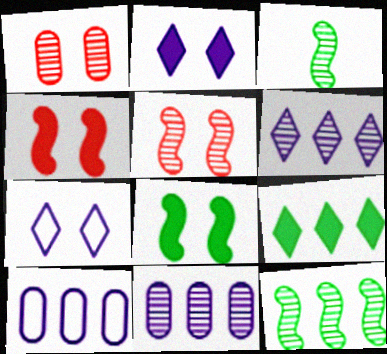[[1, 3, 6], 
[1, 7, 8]]